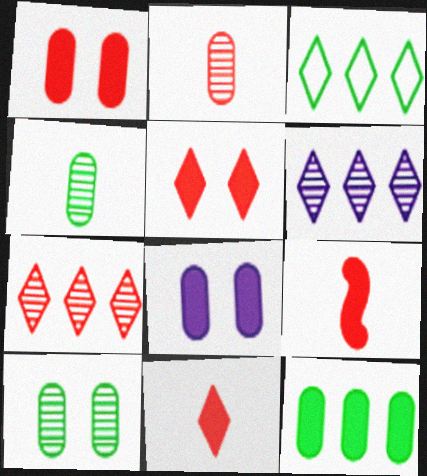[]